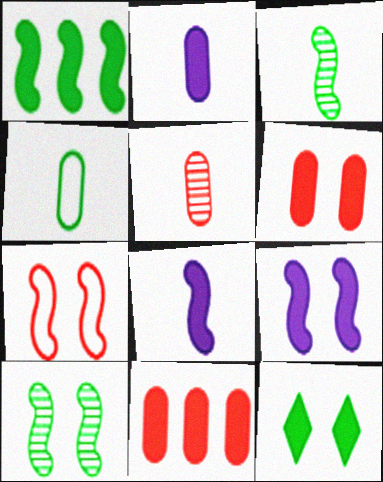[[2, 4, 5], 
[6, 9, 12], 
[7, 9, 10], 
[8, 11, 12]]